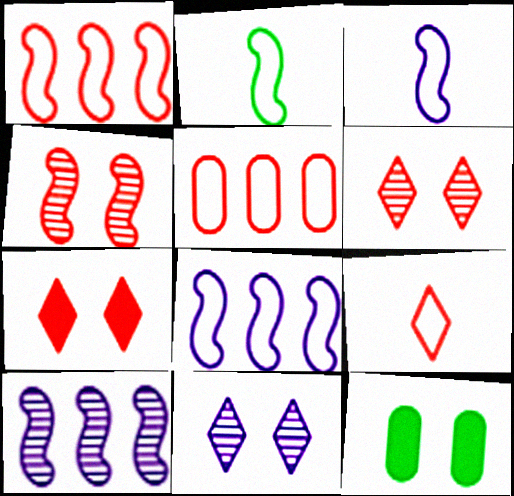[[9, 10, 12]]